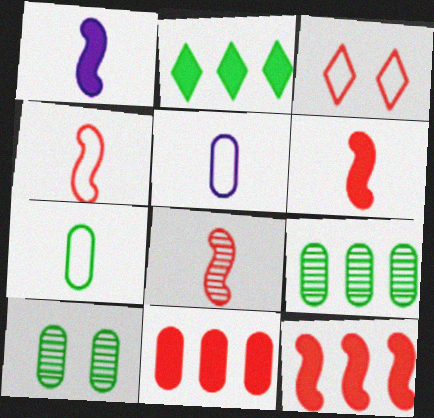[[1, 3, 9], 
[3, 8, 11], 
[4, 6, 8], 
[5, 10, 11]]